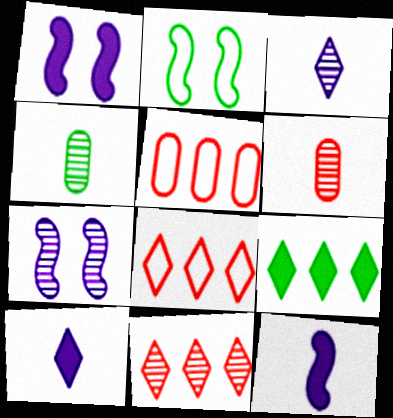[[1, 4, 8], 
[2, 4, 9], 
[4, 7, 11]]